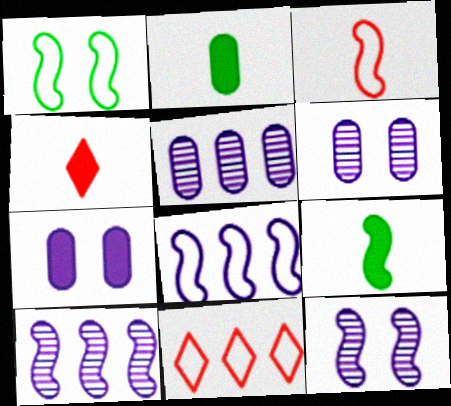[[1, 3, 8], 
[1, 4, 5], 
[2, 11, 12], 
[6, 9, 11]]